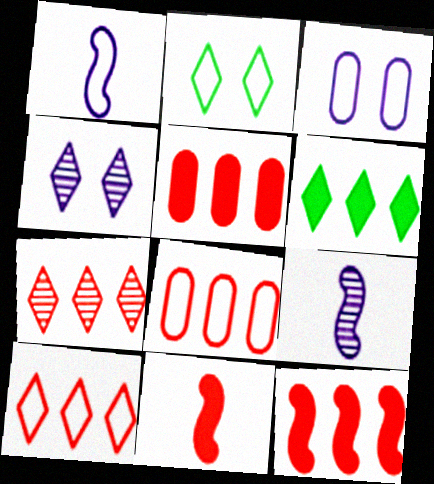[[1, 2, 8], 
[2, 5, 9], 
[7, 8, 12]]